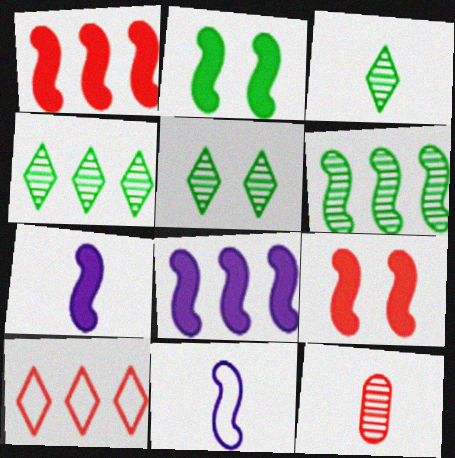[[1, 2, 7], 
[3, 4, 5], 
[6, 9, 11], 
[9, 10, 12]]